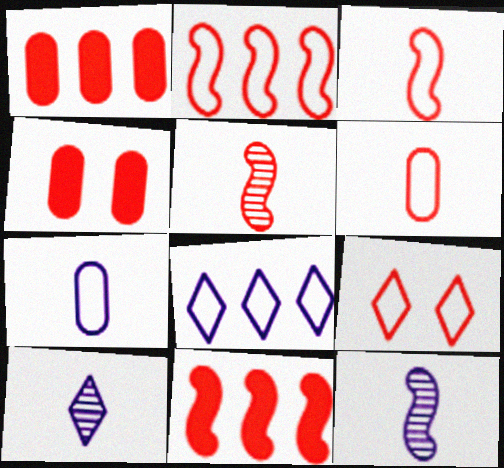[[1, 5, 9], 
[2, 6, 9]]